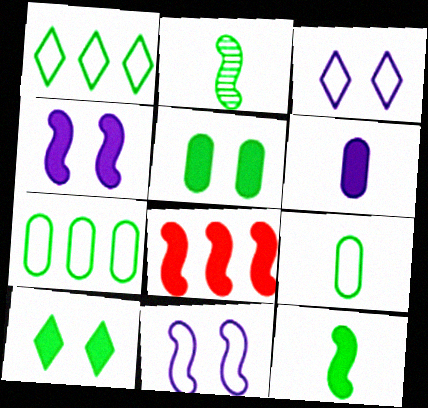[[1, 2, 5], 
[2, 7, 10], 
[2, 8, 11], 
[4, 8, 12], 
[6, 8, 10]]